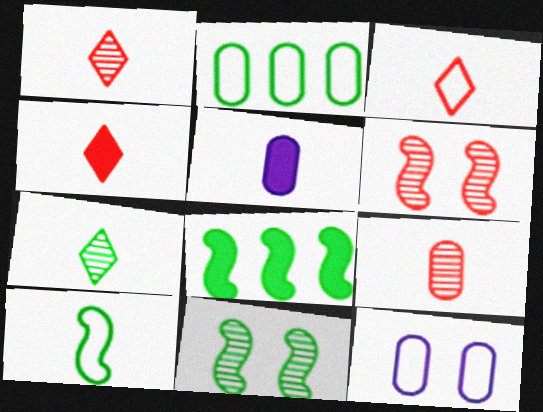[[1, 3, 4], 
[1, 5, 10], 
[1, 8, 12], 
[8, 10, 11]]